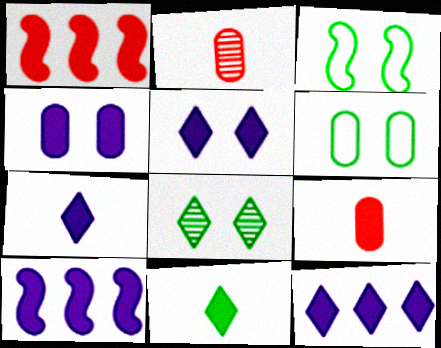[[1, 4, 11], 
[2, 3, 12], 
[4, 7, 10], 
[5, 7, 12]]